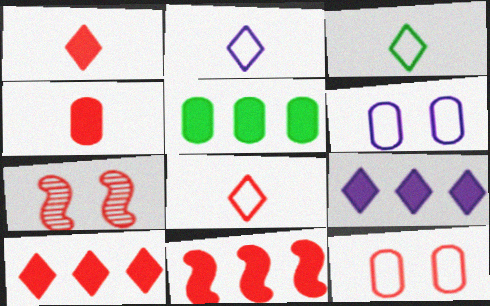[[2, 3, 8], 
[2, 5, 7], 
[5, 9, 11]]